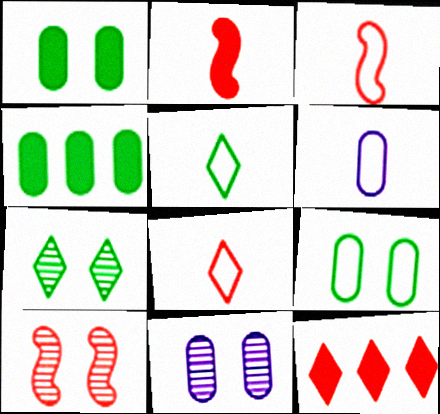[[3, 5, 6], 
[7, 10, 11]]